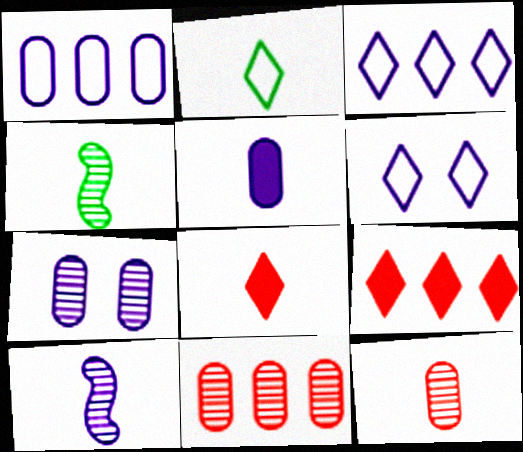[[1, 5, 7]]